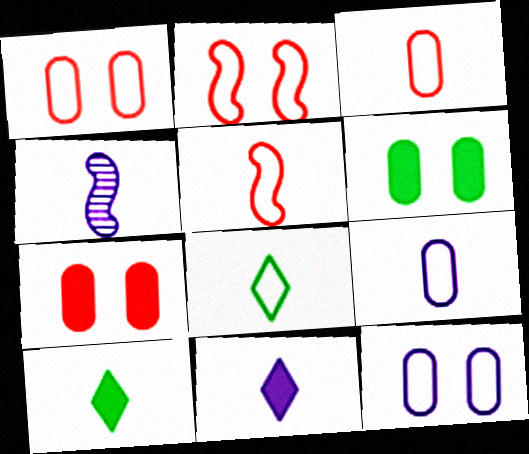[[3, 4, 10], 
[4, 9, 11], 
[5, 8, 9]]